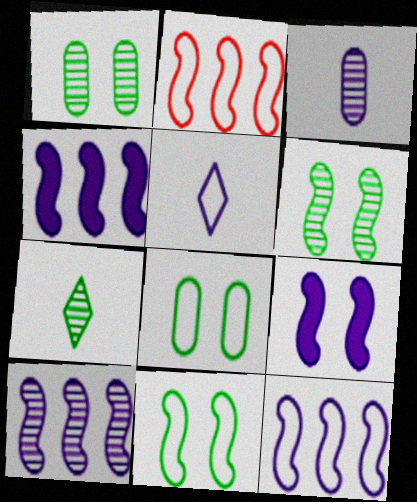[[2, 5, 8], 
[4, 10, 12]]